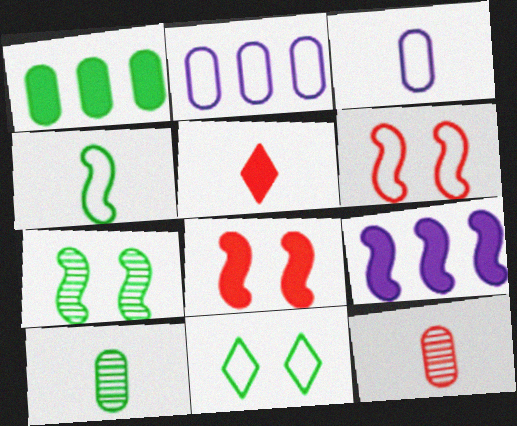[[2, 5, 7], 
[9, 11, 12]]